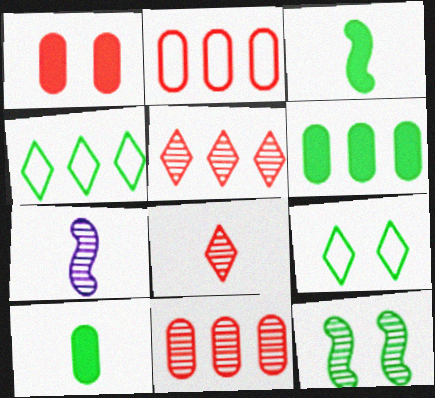[[1, 4, 7], 
[4, 10, 12]]